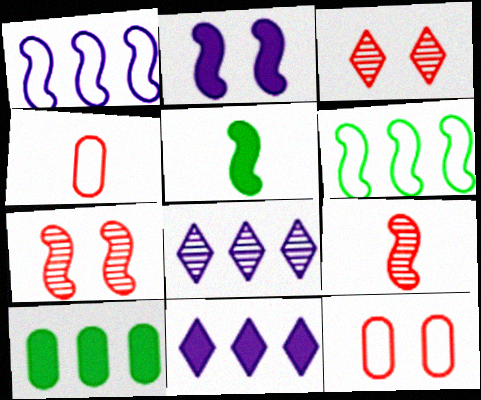[[1, 5, 7], 
[2, 6, 9], 
[5, 8, 12]]